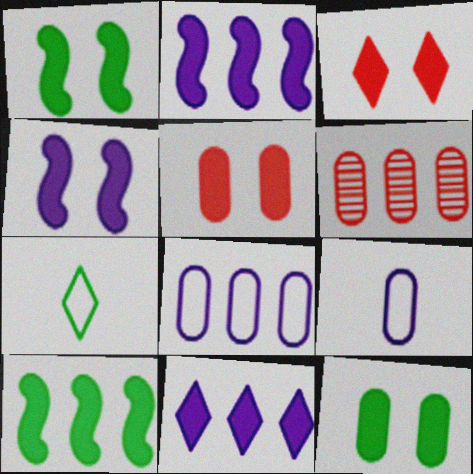[[3, 4, 12], 
[4, 6, 7], 
[6, 9, 12]]